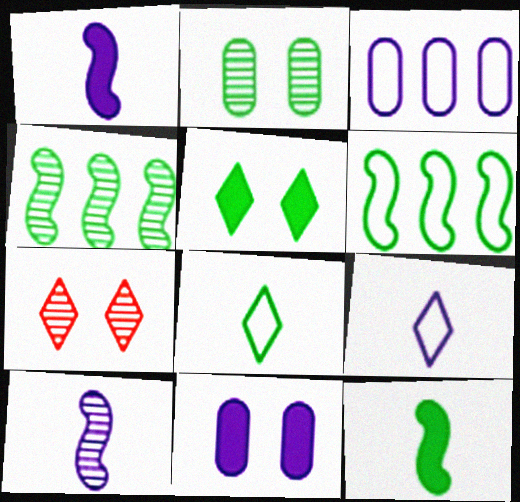[[3, 7, 12]]